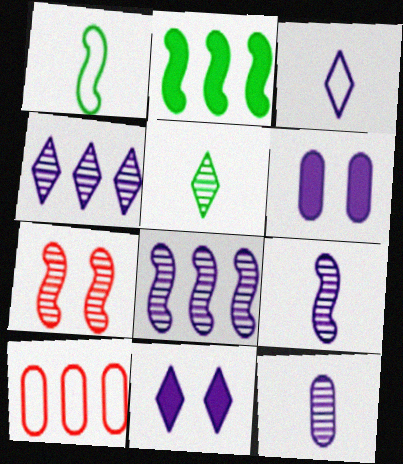[[2, 4, 10], 
[3, 4, 11], 
[3, 6, 8]]